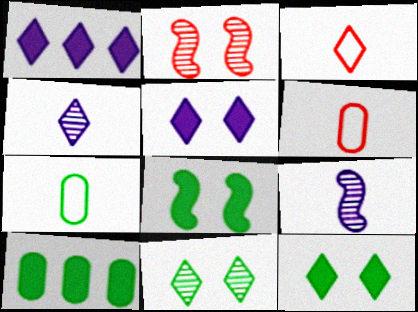[[1, 2, 7], 
[1, 3, 11]]